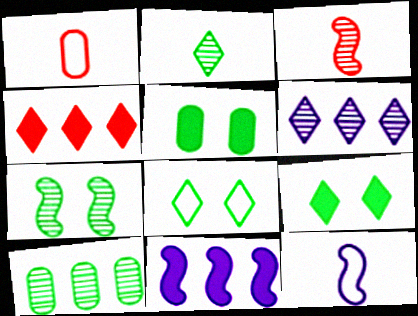[[2, 7, 10], 
[5, 7, 8]]